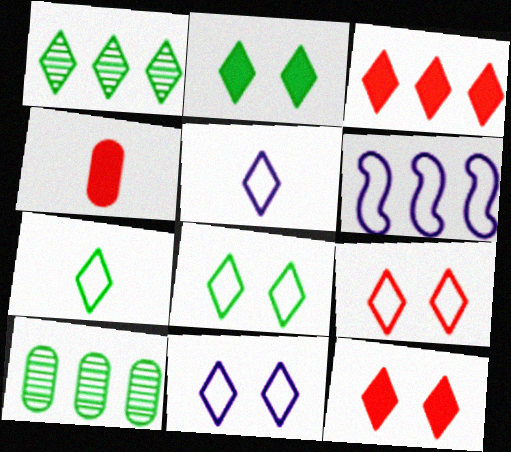[[1, 2, 7], 
[1, 5, 12], 
[3, 6, 10], 
[8, 9, 11]]